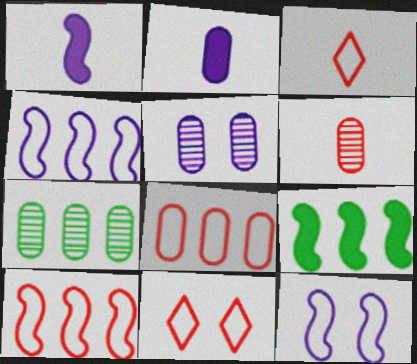[[1, 7, 11], 
[3, 5, 9], 
[5, 6, 7]]